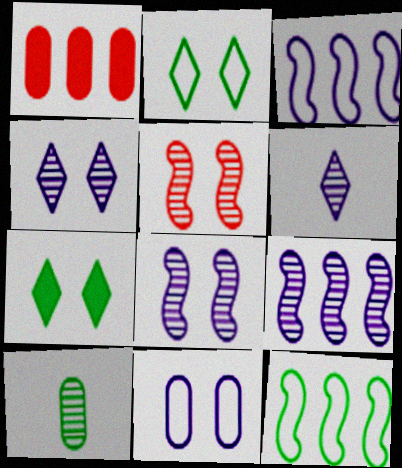[[1, 10, 11], 
[5, 7, 11], 
[7, 10, 12]]